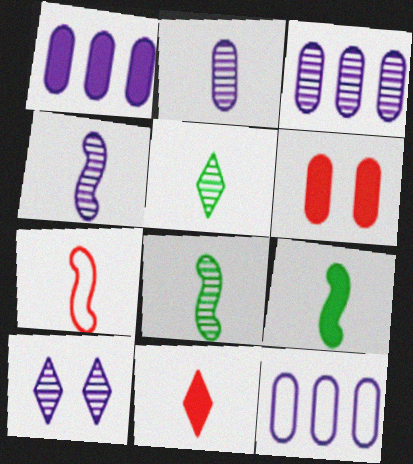[[1, 3, 12], 
[3, 4, 10], 
[4, 7, 9]]